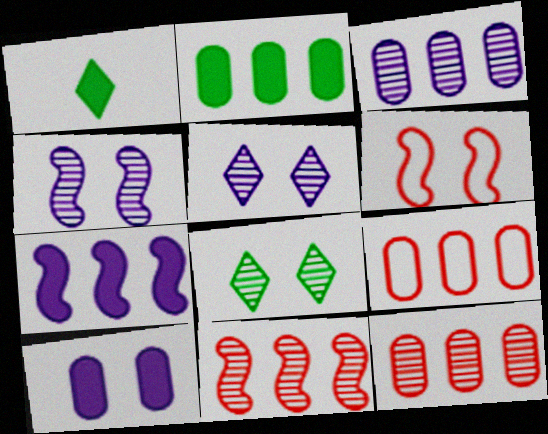[[1, 3, 6], 
[1, 4, 9], 
[2, 3, 9], 
[6, 8, 10]]